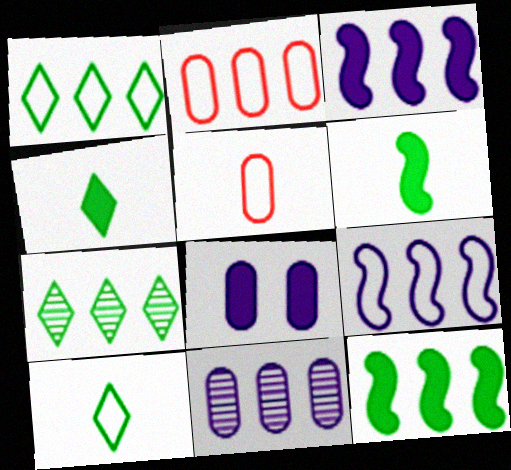[[1, 2, 9], 
[2, 3, 7]]